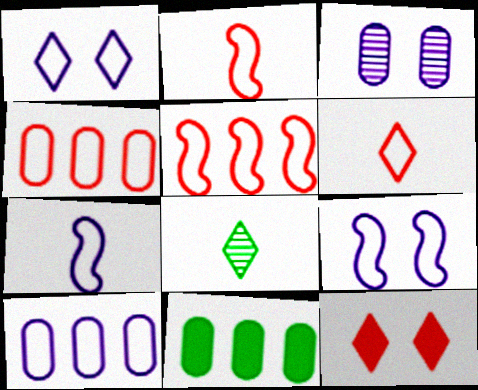[[1, 7, 10]]